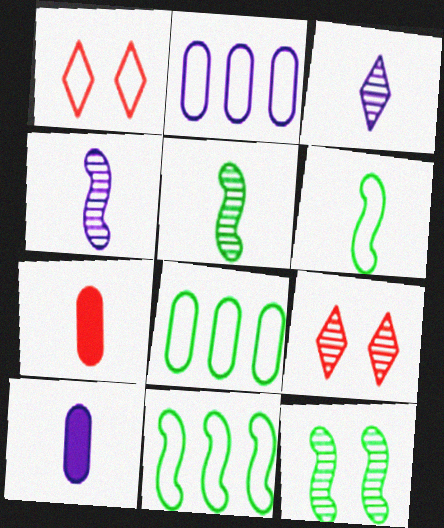[[1, 2, 6], 
[3, 6, 7], 
[9, 10, 11]]